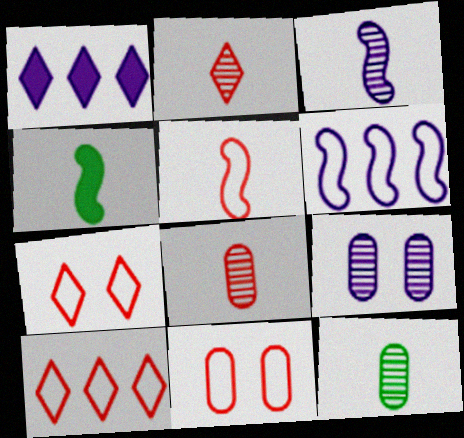[[2, 3, 12], 
[3, 4, 5], 
[4, 9, 10], 
[5, 10, 11]]